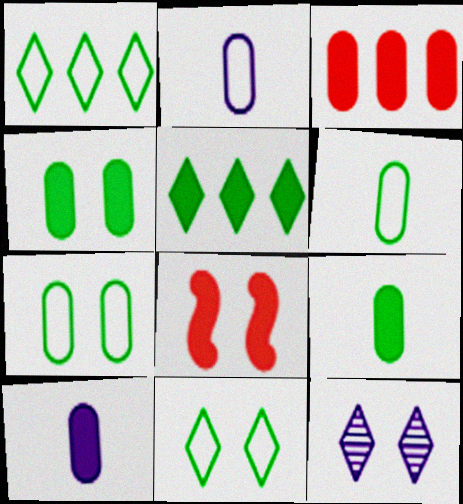[[3, 4, 10], 
[5, 8, 10], 
[7, 8, 12]]